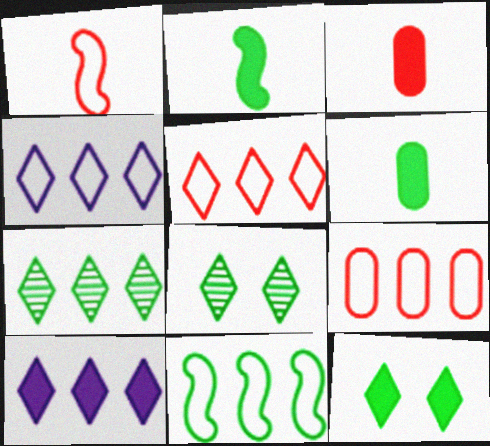[[4, 9, 11], 
[5, 7, 10], 
[6, 8, 11]]